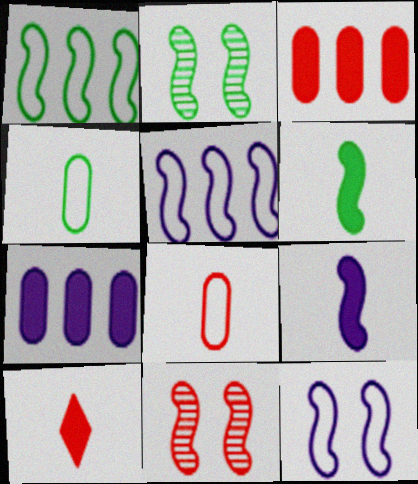[[1, 2, 6], 
[1, 9, 11], 
[5, 6, 11]]